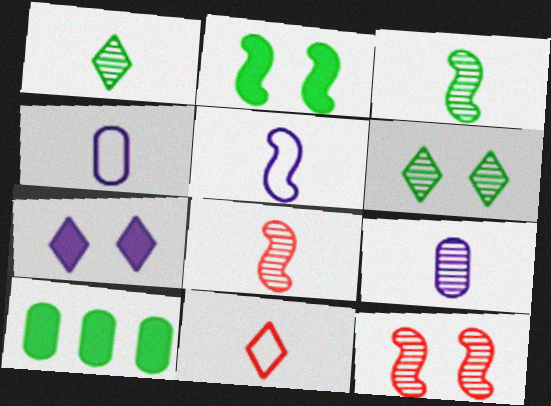[[1, 8, 9]]